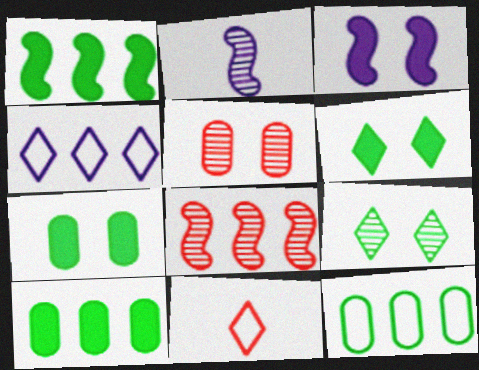[[4, 8, 10]]